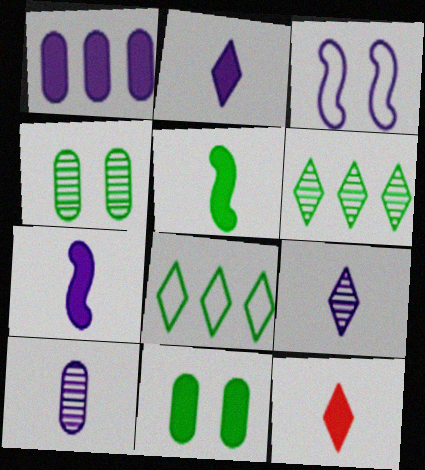[[1, 3, 9], 
[4, 5, 8]]